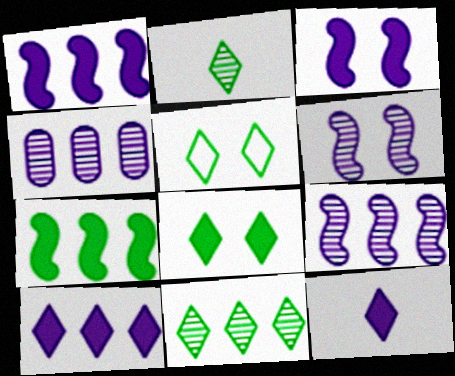[]